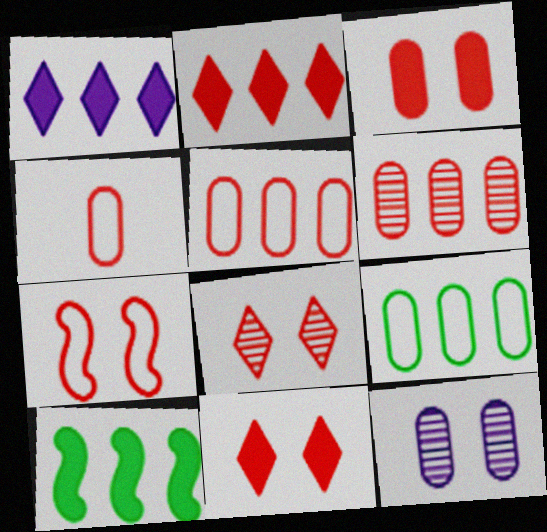[[3, 4, 6], 
[3, 7, 8]]